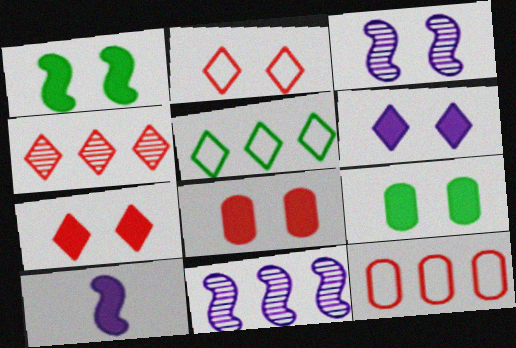[[1, 6, 8], 
[2, 3, 9]]